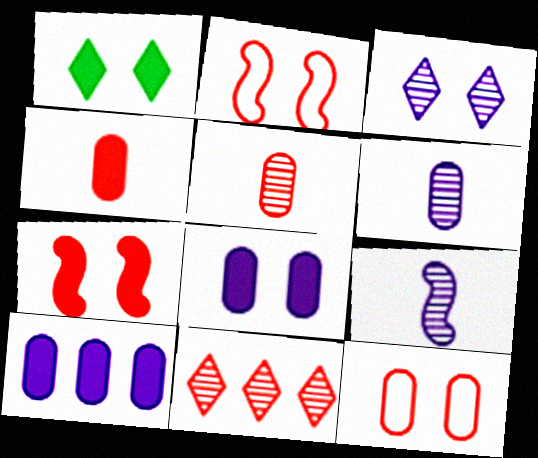[[1, 7, 8], 
[2, 4, 11]]